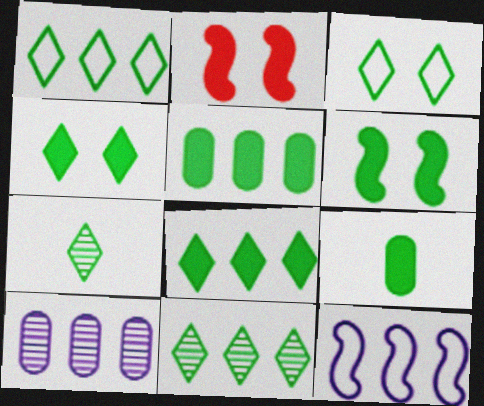[[1, 4, 7], 
[1, 8, 11], 
[3, 7, 8], 
[6, 8, 9]]